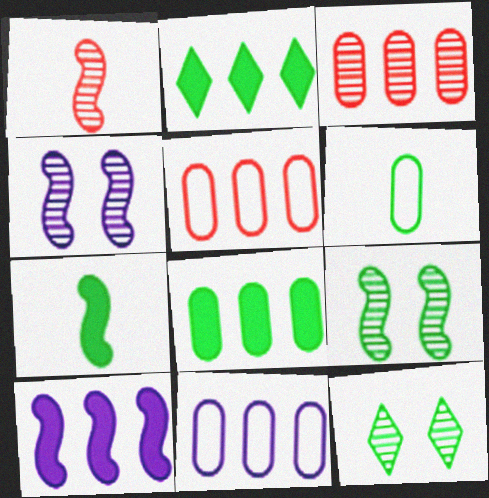[[2, 6, 9], 
[3, 8, 11]]